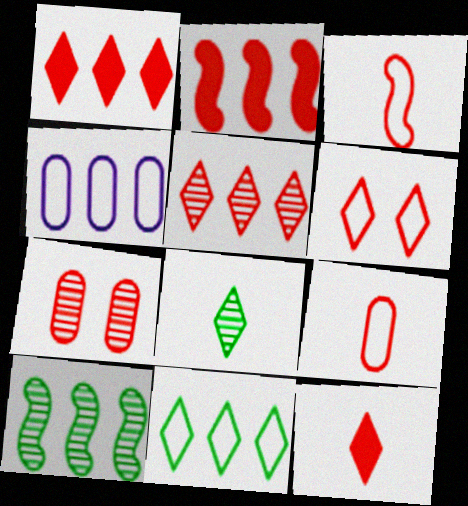[[1, 3, 7], 
[1, 4, 10], 
[5, 6, 12]]